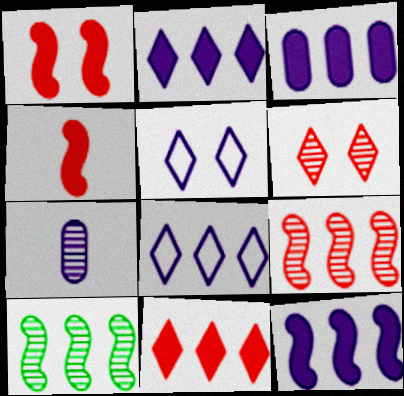[[2, 3, 12], 
[5, 7, 12], 
[6, 7, 10]]